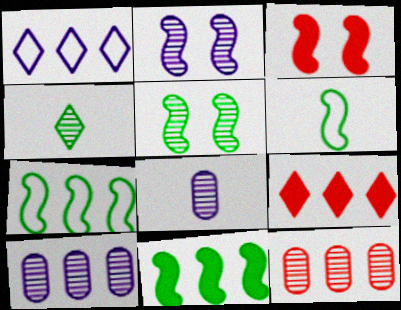[[1, 11, 12], 
[2, 4, 12], 
[5, 6, 11], 
[7, 9, 10]]